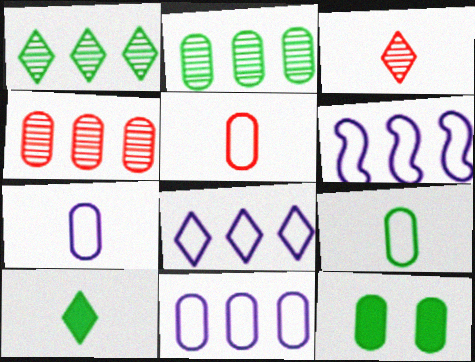[[2, 9, 12], 
[3, 6, 12], 
[4, 7, 12], 
[5, 7, 9], 
[6, 8, 11]]